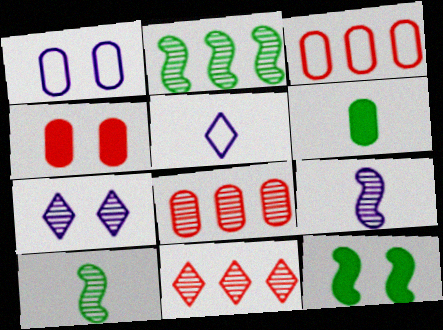[[1, 6, 8], 
[2, 4, 5], 
[5, 8, 12], 
[7, 8, 10]]